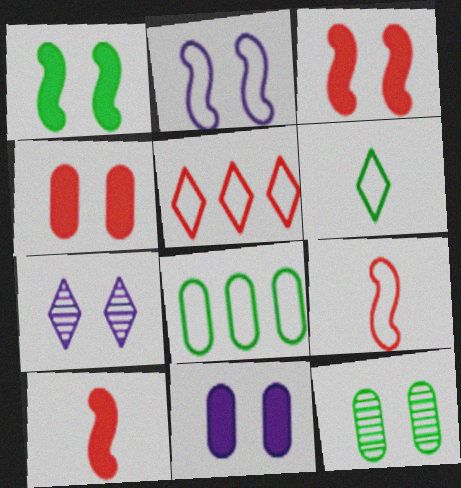[[2, 7, 11], 
[7, 8, 10]]